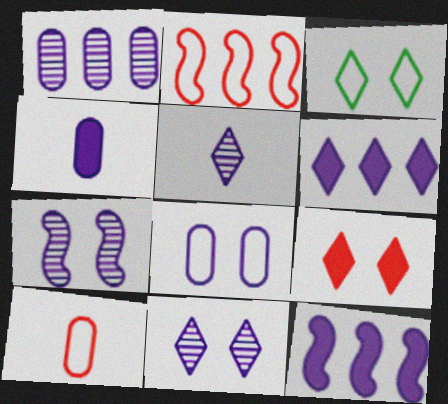[[1, 4, 8], 
[1, 5, 7], 
[3, 9, 11], 
[5, 8, 12]]